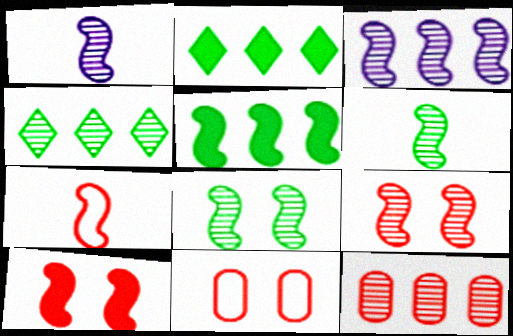[[1, 2, 11], 
[3, 4, 12], 
[3, 6, 9]]